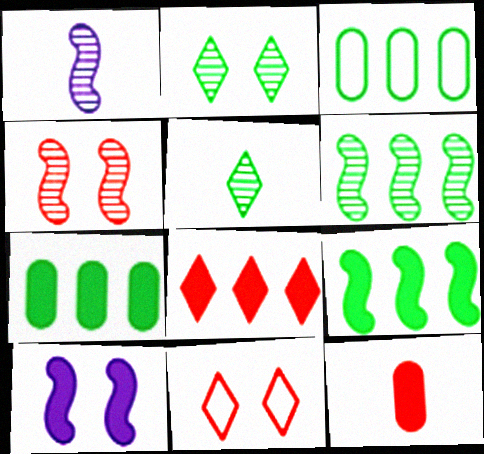[[1, 4, 6], 
[1, 7, 11]]